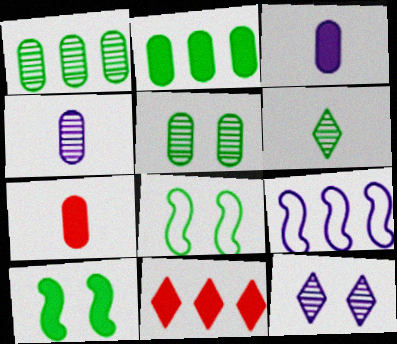[[1, 9, 11], 
[2, 6, 8], 
[3, 9, 12], 
[3, 10, 11], 
[4, 8, 11]]